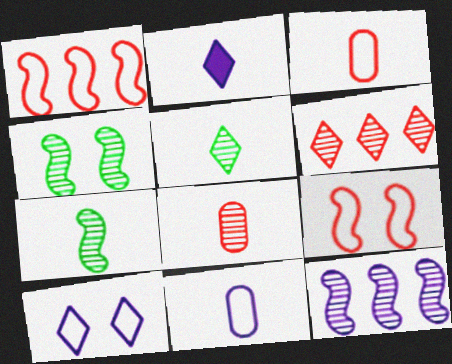[[2, 3, 7]]